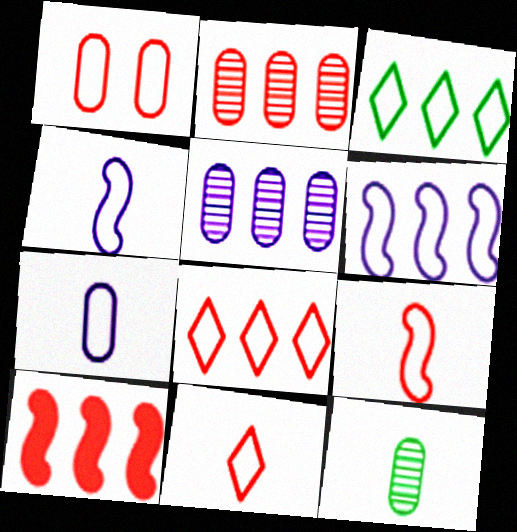[[1, 3, 4], 
[1, 8, 9], 
[2, 8, 10], 
[3, 5, 10]]